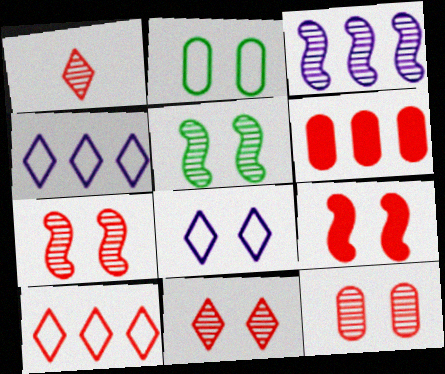[[7, 11, 12]]